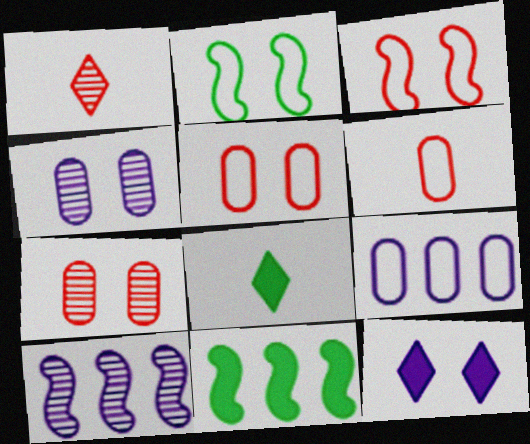[[2, 7, 12], 
[5, 8, 10]]